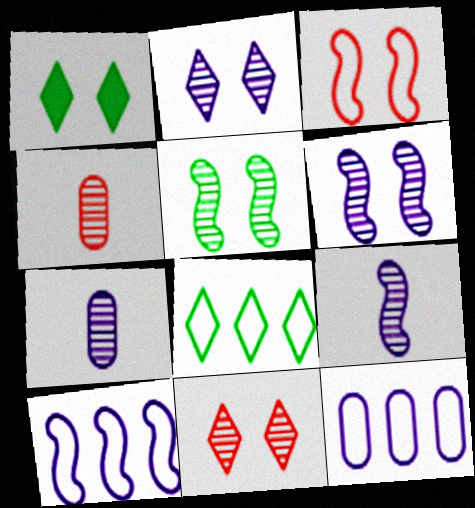[[1, 4, 10]]